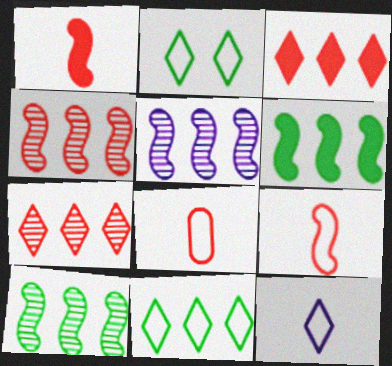[[4, 5, 10]]